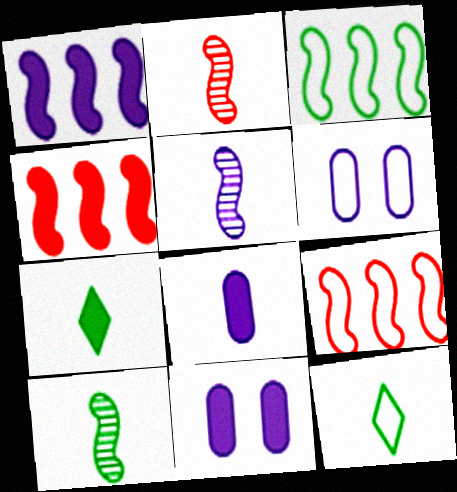[[2, 5, 10], 
[2, 8, 12], 
[4, 7, 11], 
[6, 9, 12]]